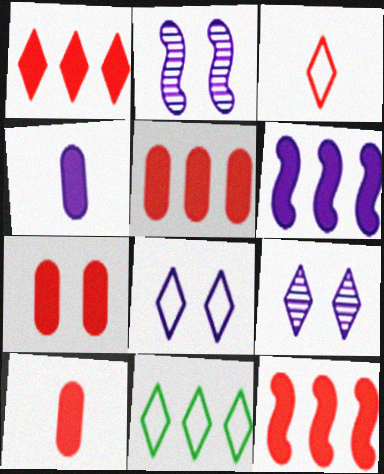[[1, 5, 12], 
[2, 10, 11], 
[3, 8, 11], 
[5, 7, 10]]